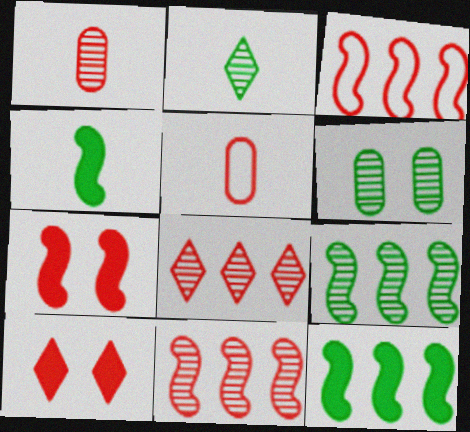[[1, 3, 10], 
[2, 6, 9], 
[5, 7, 8], 
[5, 10, 11]]